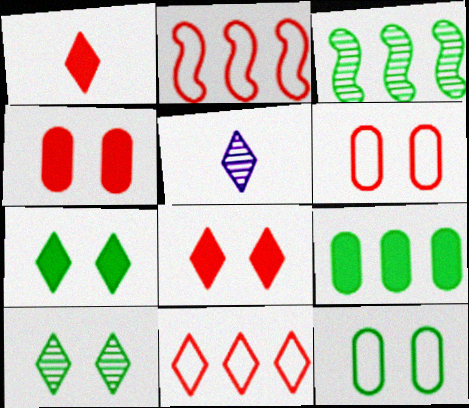[[5, 7, 11]]